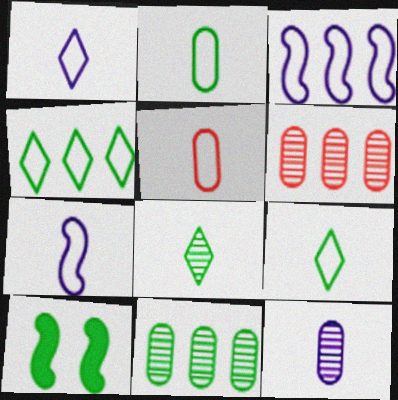[[1, 6, 10], 
[5, 7, 9], 
[9, 10, 11]]